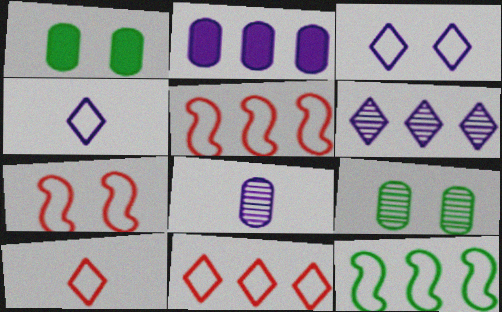[]